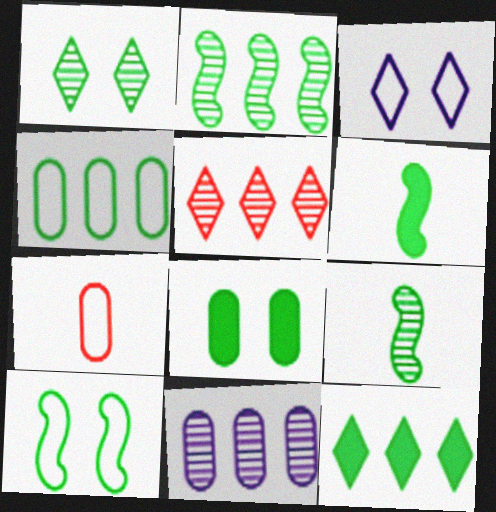[[1, 4, 6], 
[1, 8, 10], 
[2, 4, 12], 
[2, 5, 11], 
[2, 6, 10], 
[6, 8, 12], 
[7, 8, 11]]